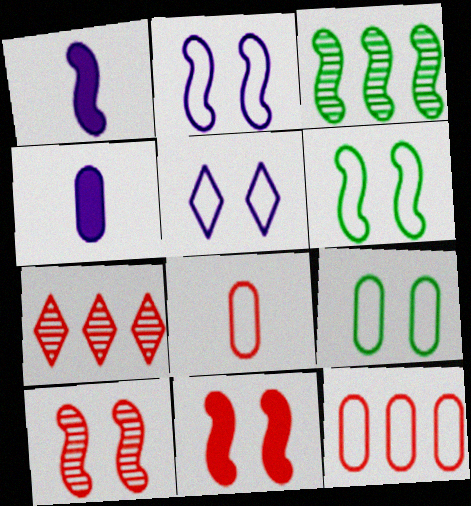[[1, 7, 9], 
[4, 6, 7], 
[7, 8, 11]]